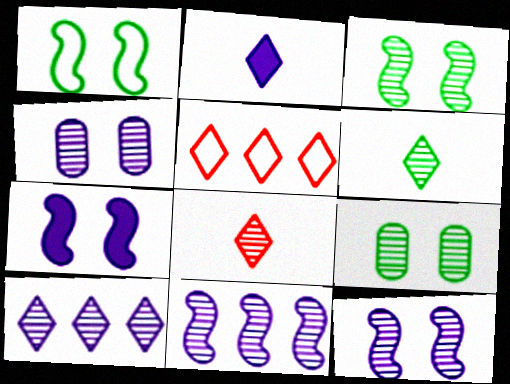[[8, 9, 11]]